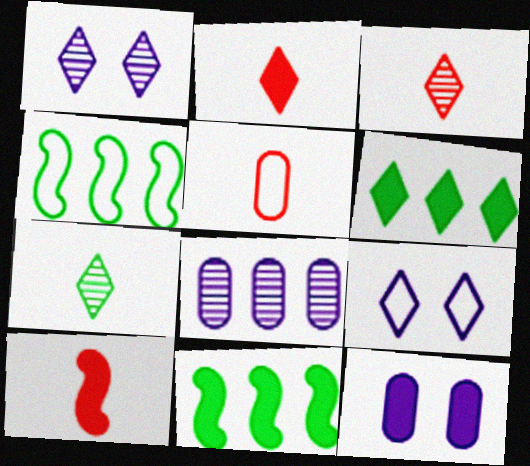[[1, 5, 11], 
[2, 11, 12], 
[3, 4, 12], 
[3, 5, 10], 
[3, 6, 9], 
[4, 5, 9], 
[6, 10, 12]]